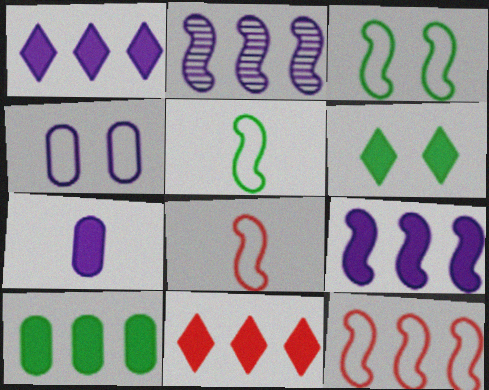[[9, 10, 11]]